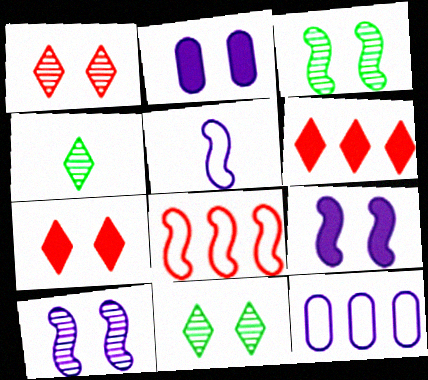[[2, 4, 8]]